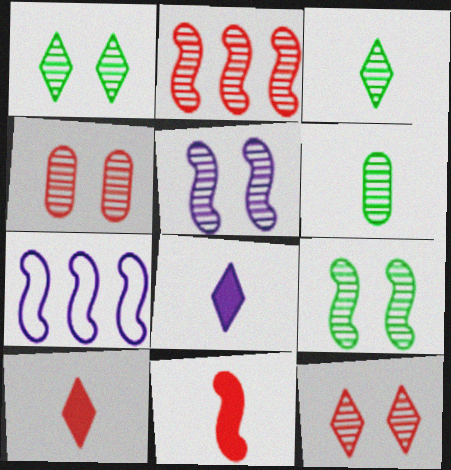[[1, 4, 5], 
[7, 9, 11]]